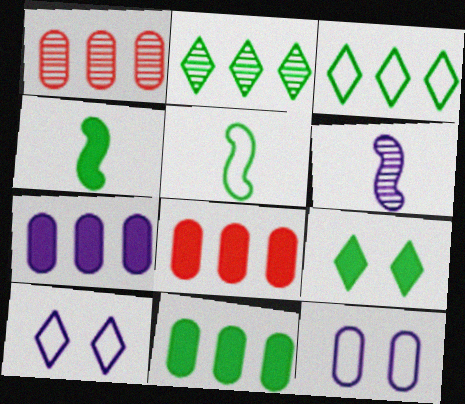[[1, 4, 10], 
[4, 9, 11], 
[6, 7, 10], 
[7, 8, 11]]